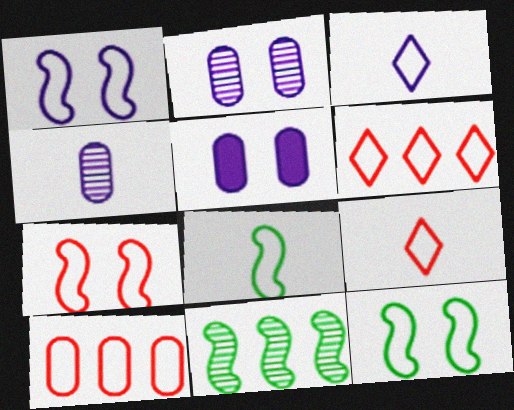[[1, 7, 12], 
[3, 10, 12], 
[5, 9, 11], 
[7, 9, 10]]